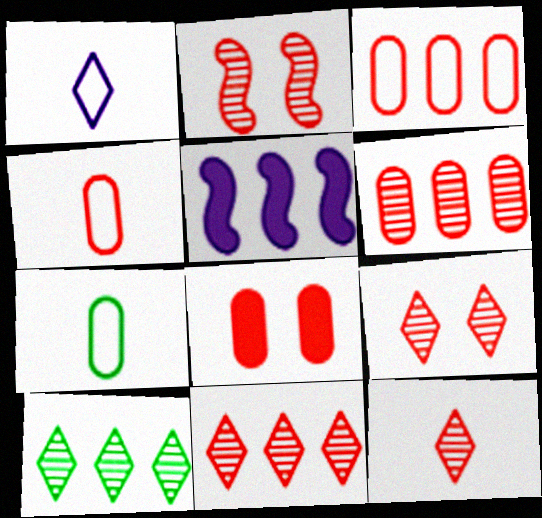[[2, 6, 12], 
[3, 5, 10], 
[4, 6, 8], 
[5, 7, 9], 
[9, 11, 12]]